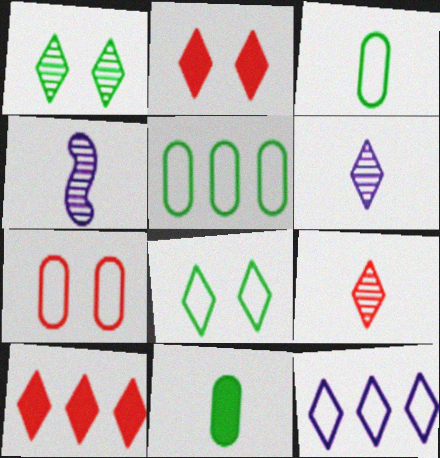[[2, 4, 5], 
[6, 8, 10]]